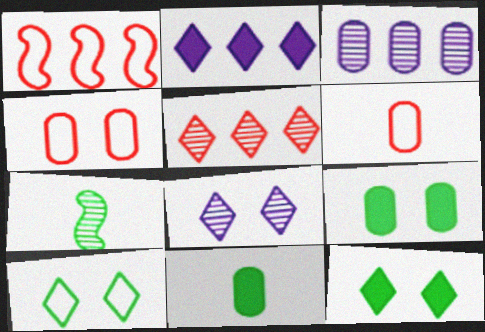[[1, 8, 11], 
[2, 4, 7], 
[3, 4, 11], 
[3, 6, 9]]